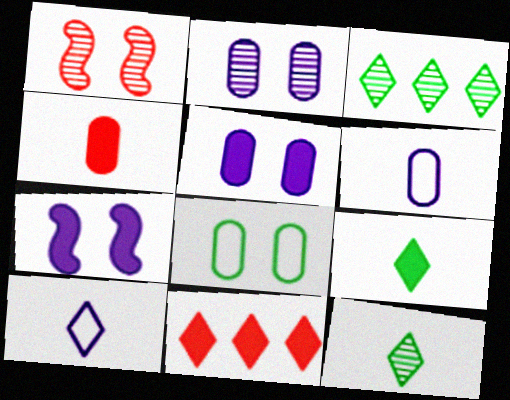[]